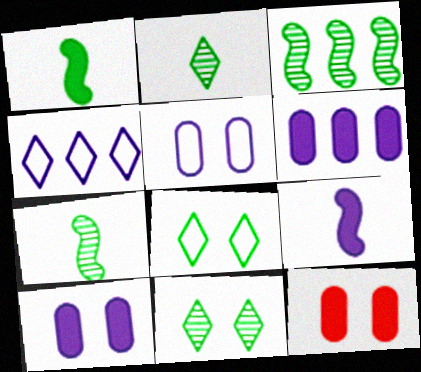[[4, 7, 12]]